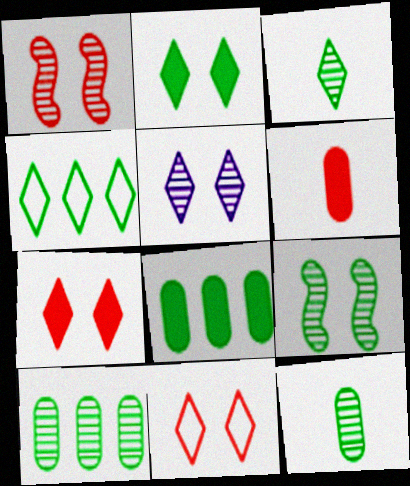[[2, 3, 4], 
[2, 5, 11], 
[3, 9, 10]]